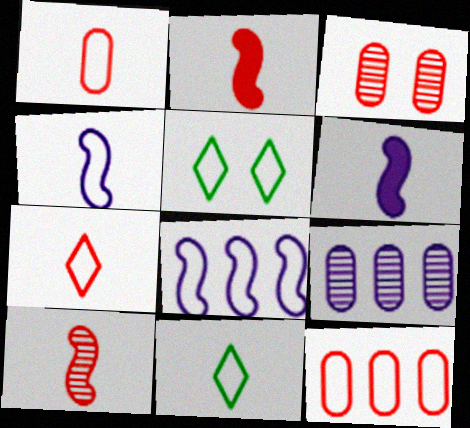[[1, 4, 11], 
[1, 5, 8], 
[2, 5, 9], 
[4, 5, 12]]